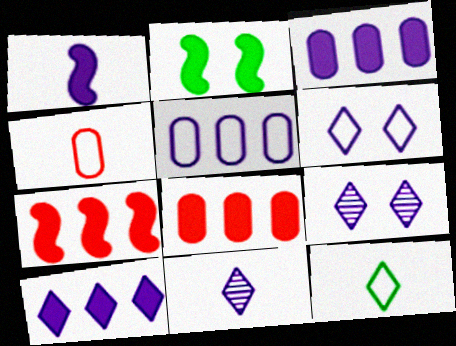[[1, 2, 7], 
[1, 5, 9], 
[6, 10, 11]]